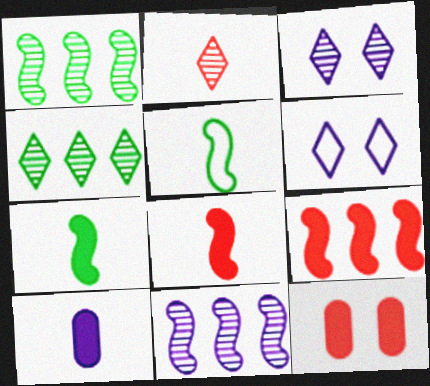[[2, 3, 4], 
[2, 5, 10], 
[6, 10, 11]]